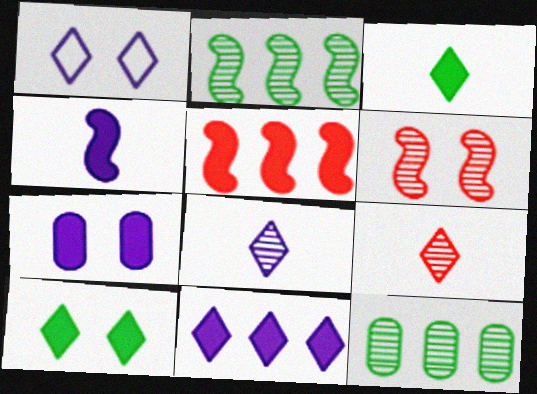[[1, 8, 11], 
[3, 5, 7], 
[4, 7, 11], 
[6, 8, 12]]